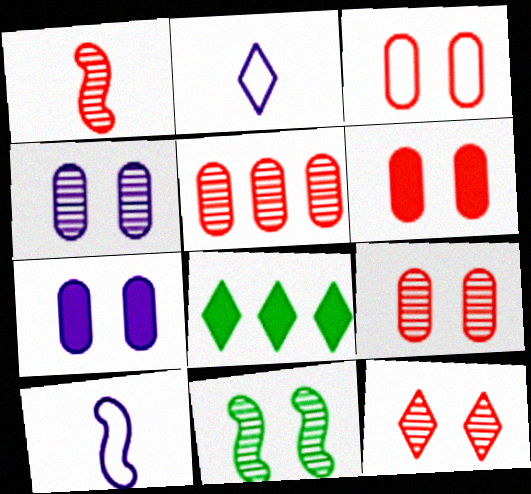[[1, 5, 12], 
[2, 8, 12], 
[3, 6, 9], 
[4, 11, 12], 
[8, 9, 10]]